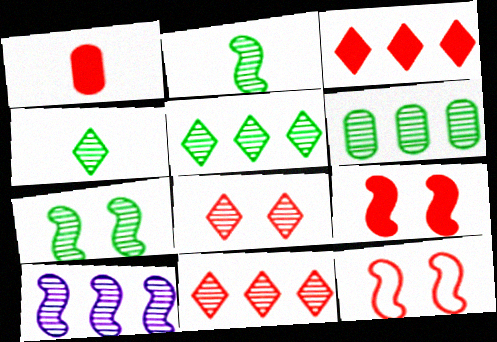[[1, 3, 9], 
[1, 11, 12], 
[4, 6, 7], 
[6, 10, 11]]